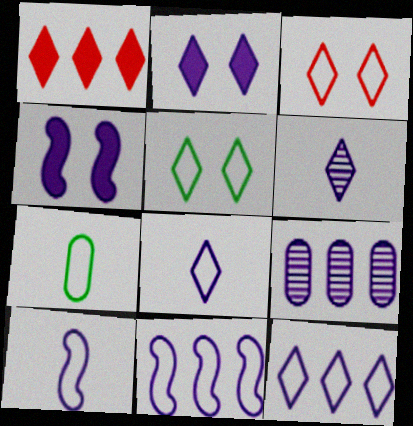[[1, 5, 6], 
[2, 6, 12], 
[2, 9, 10], 
[3, 7, 11], 
[4, 8, 9]]